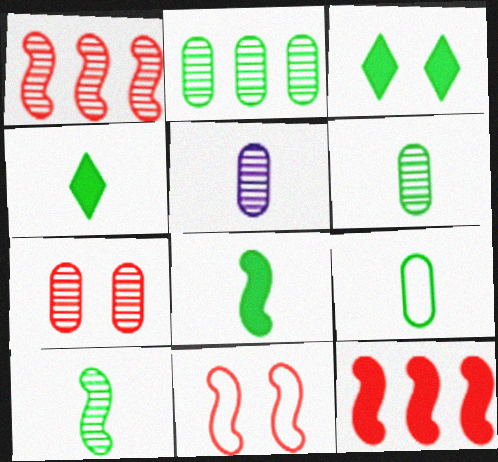[[2, 5, 7], 
[4, 9, 10]]